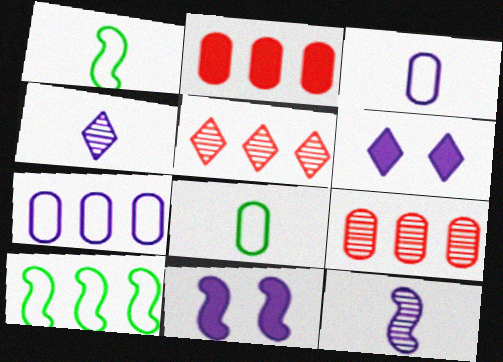[[1, 6, 9], 
[4, 7, 11], 
[5, 8, 11], 
[6, 7, 12]]